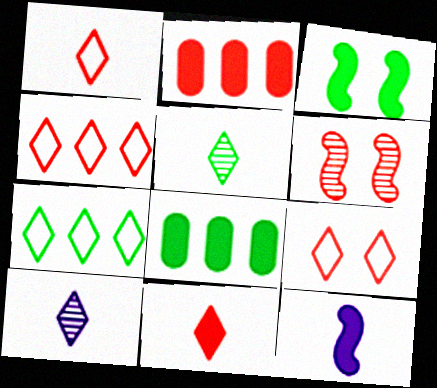[[1, 2, 6], 
[1, 4, 9]]